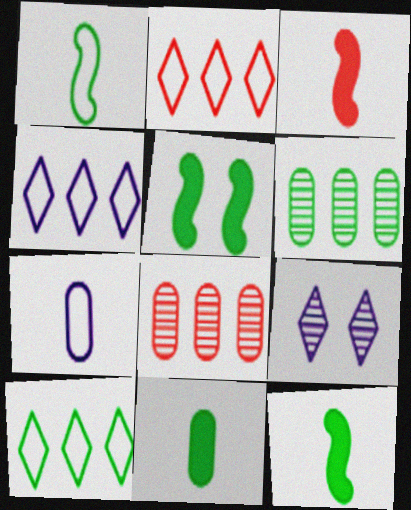[[2, 4, 10]]